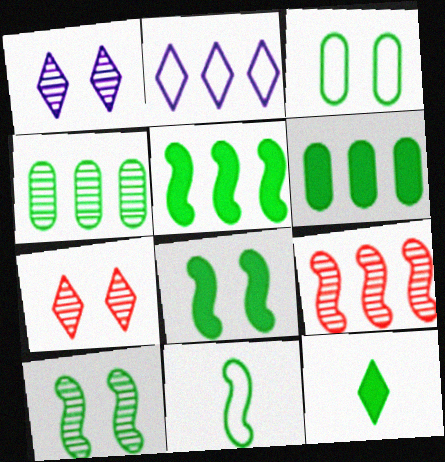[[2, 6, 9], 
[2, 7, 12], 
[5, 10, 11], 
[6, 8, 12]]